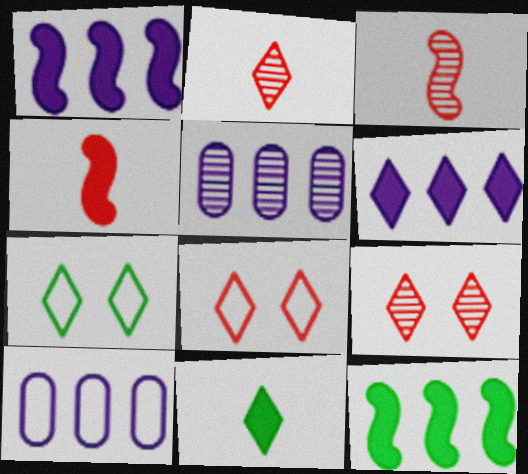[[2, 6, 7], 
[4, 5, 7]]